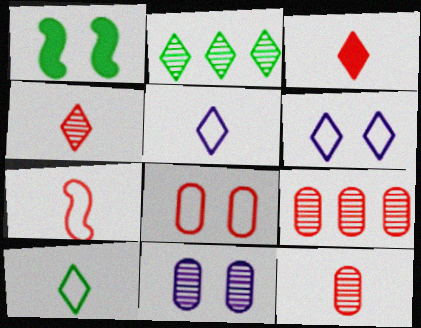[[1, 5, 9], 
[2, 3, 6], 
[3, 7, 12]]